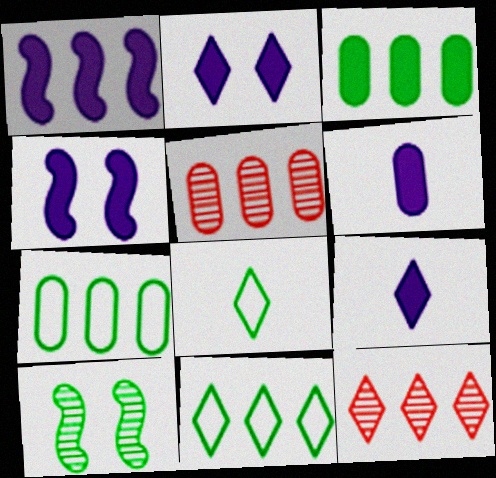[[1, 2, 6], 
[1, 5, 11], 
[1, 7, 12], 
[2, 8, 12], 
[3, 8, 10], 
[4, 5, 8]]